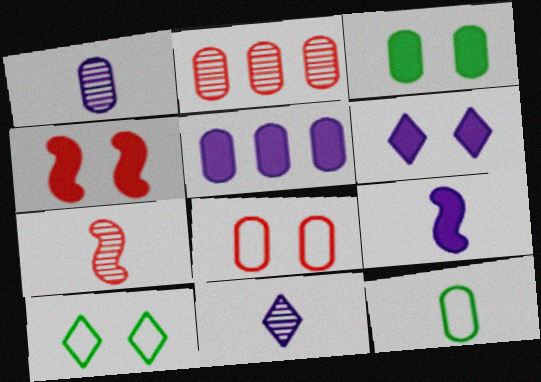[[2, 9, 10], 
[3, 4, 6], 
[5, 6, 9], 
[5, 7, 10]]